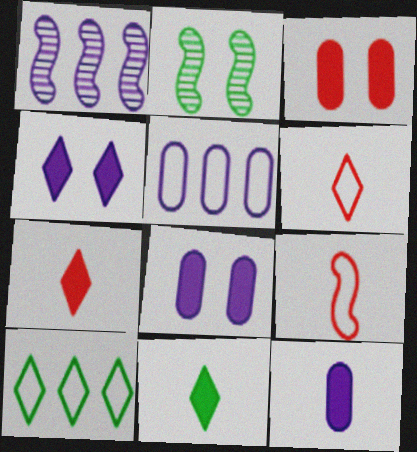[[2, 5, 7]]